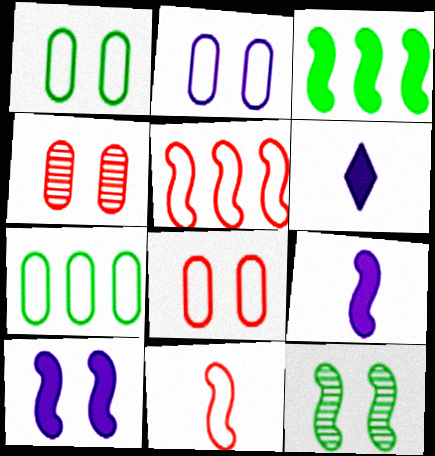[[1, 2, 8], 
[5, 9, 12]]